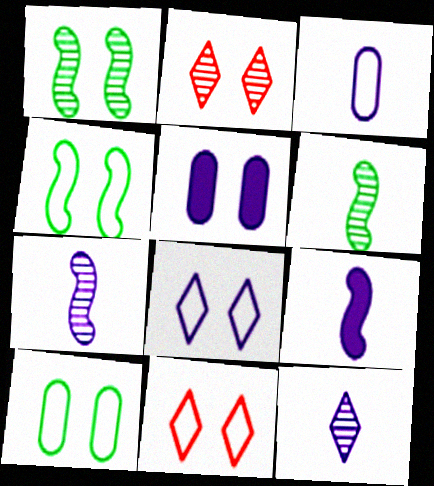[[1, 5, 11], 
[2, 4, 5], 
[3, 9, 12]]